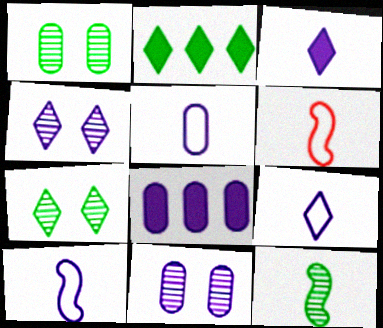[[2, 6, 11], 
[4, 8, 10], 
[5, 8, 11], 
[5, 9, 10], 
[6, 7, 8]]